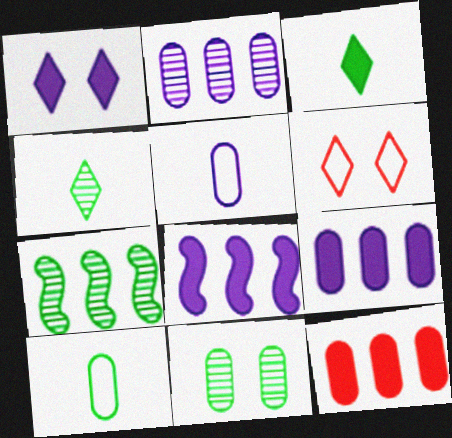[[4, 7, 11], 
[5, 11, 12]]